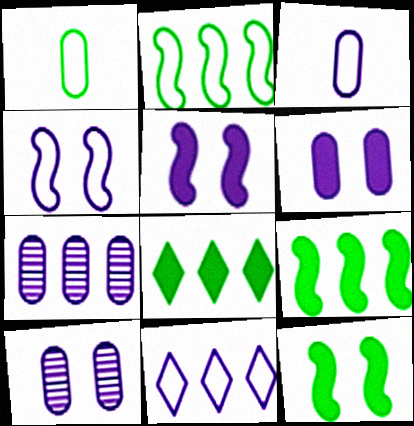[[3, 4, 11], 
[3, 6, 7]]